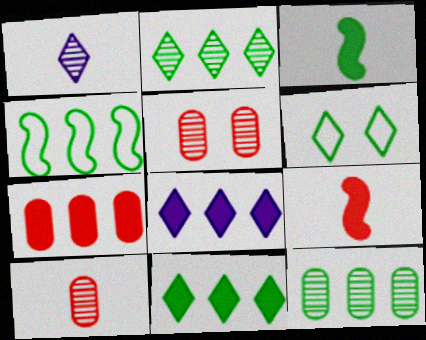[[3, 6, 12], 
[4, 11, 12]]